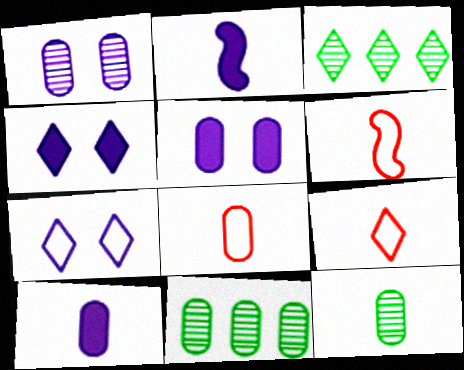[[2, 9, 12], 
[3, 4, 9], 
[3, 5, 6], 
[4, 6, 11], 
[5, 8, 11], 
[6, 8, 9], 
[8, 10, 12]]